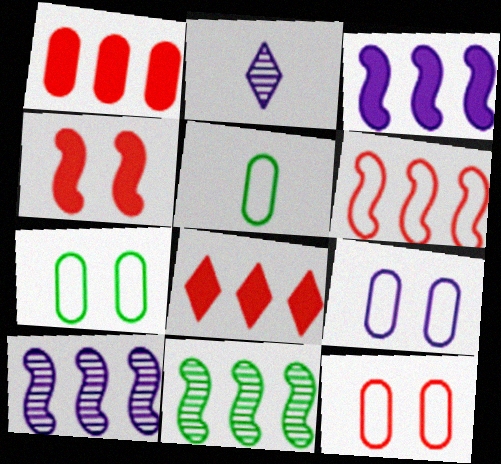[[2, 3, 9], 
[3, 6, 11], 
[7, 9, 12]]